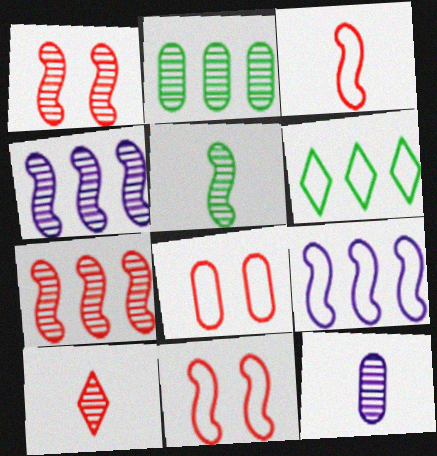[[1, 4, 5], 
[5, 10, 12]]